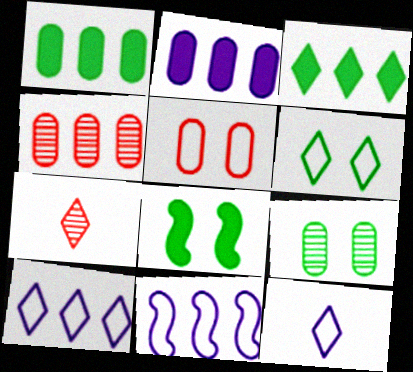[[3, 4, 11], 
[4, 8, 12], 
[6, 8, 9]]